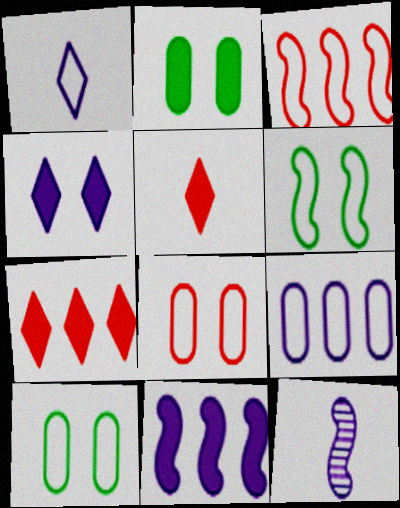[[1, 3, 10], 
[2, 5, 11], 
[4, 9, 12], 
[7, 10, 12]]